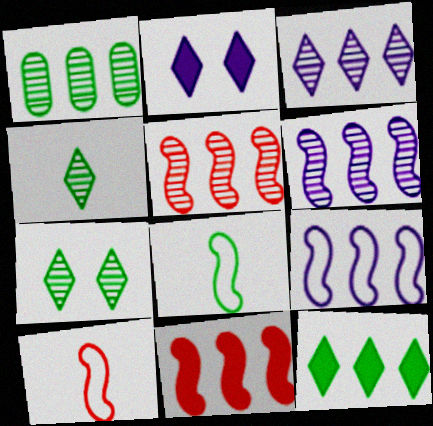[[1, 2, 10], 
[1, 3, 5]]